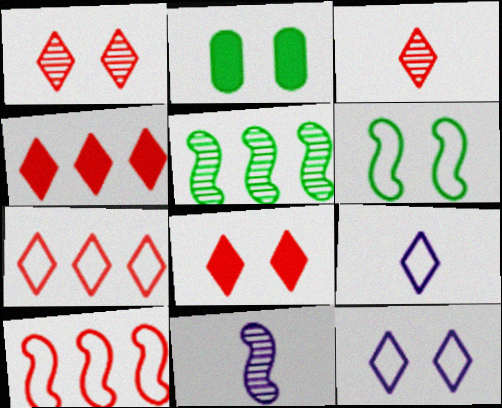[[2, 7, 11], 
[3, 7, 8]]